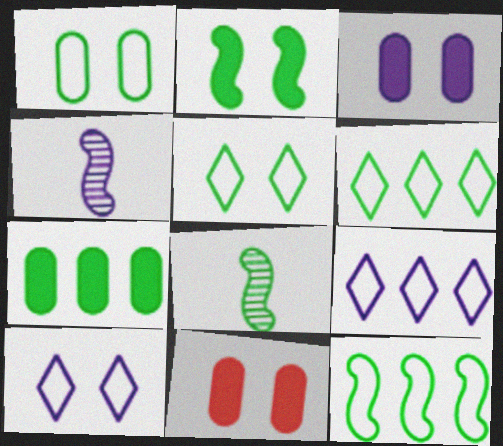[[2, 8, 12], 
[3, 4, 9], 
[4, 6, 11], 
[5, 7, 8], 
[8, 9, 11]]